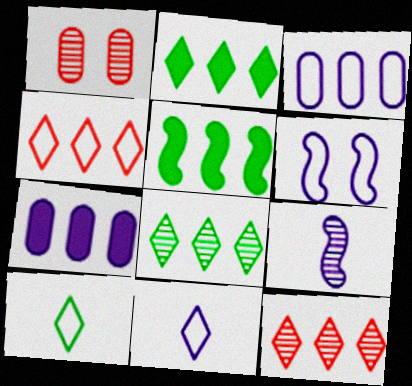[[1, 5, 11], 
[1, 8, 9], 
[3, 5, 12], 
[3, 6, 11]]